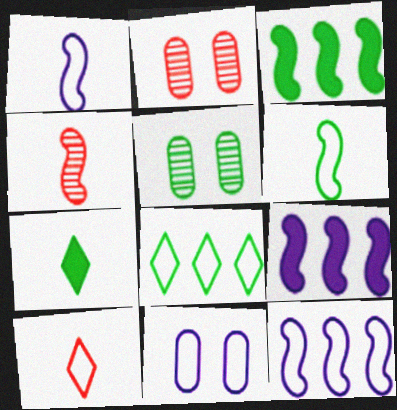[[2, 7, 12], 
[5, 9, 10]]